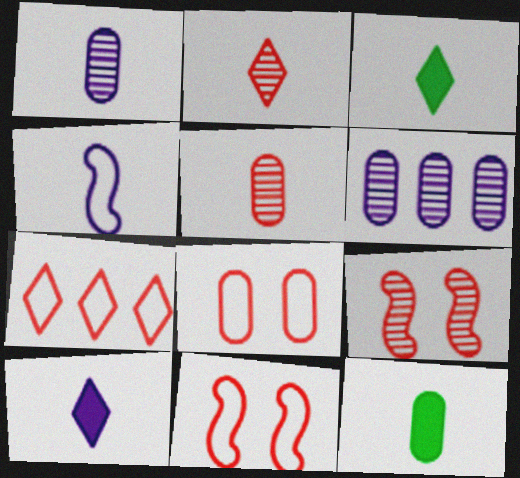[[1, 4, 10], 
[2, 4, 12], 
[3, 4, 5], 
[3, 6, 11], 
[6, 8, 12]]